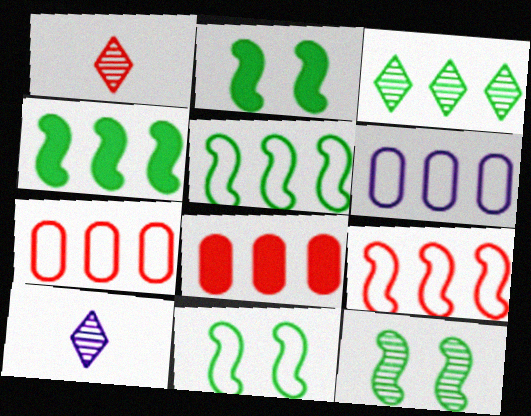[[1, 2, 6], 
[2, 7, 10], 
[2, 11, 12], 
[8, 10, 11]]